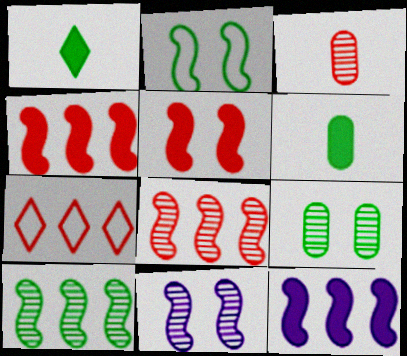[[2, 5, 11], 
[3, 5, 7], 
[6, 7, 11]]